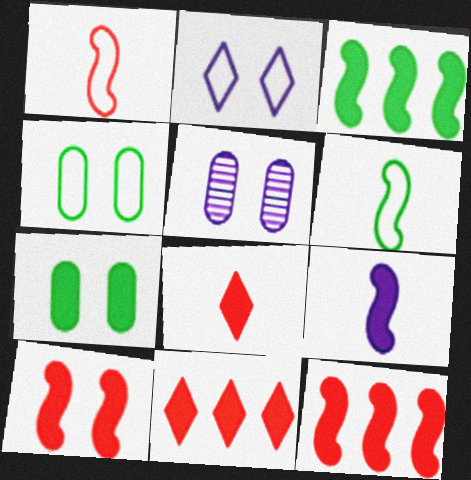[[3, 9, 10], 
[5, 6, 11], 
[7, 9, 11]]